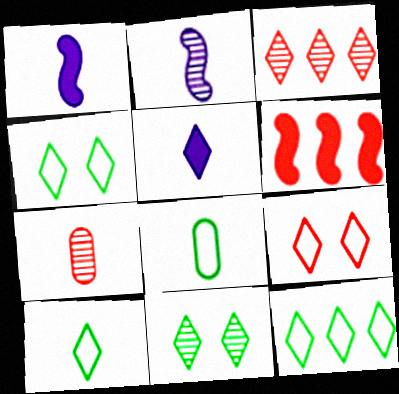[[1, 7, 10], 
[3, 4, 5], 
[4, 10, 12], 
[6, 7, 9]]